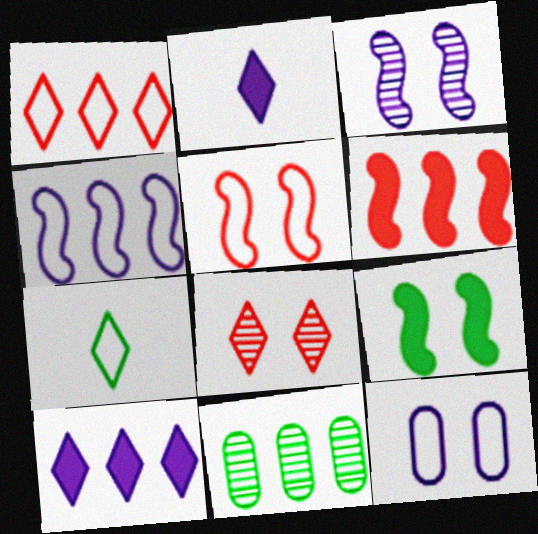[[2, 5, 11], 
[3, 5, 9], 
[7, 8, 10], 
[7, 9, 11], 
[8, 9, 12]]